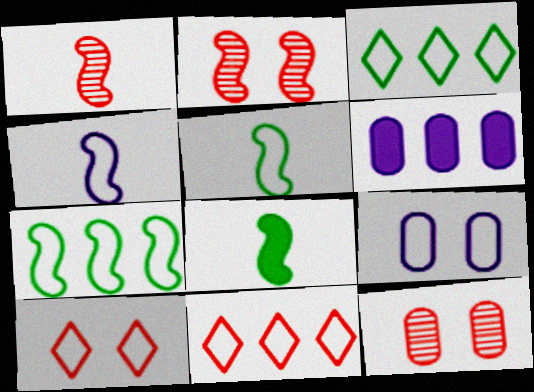[[1, 4, 8], 
[5, 9, 11]]